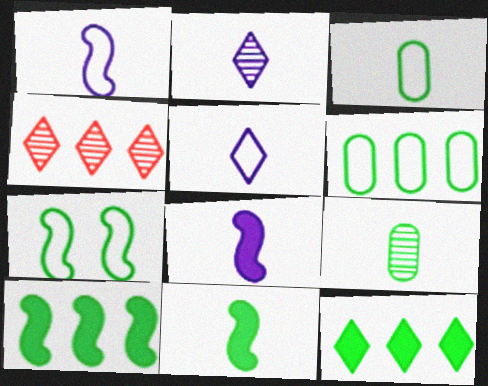[[7, 9, 12]]